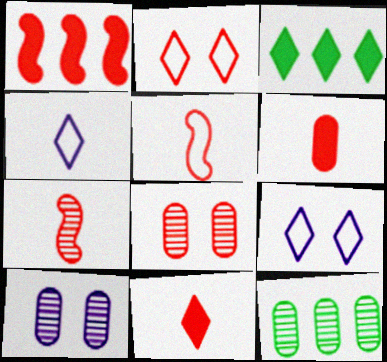[[3, 5, 10]]